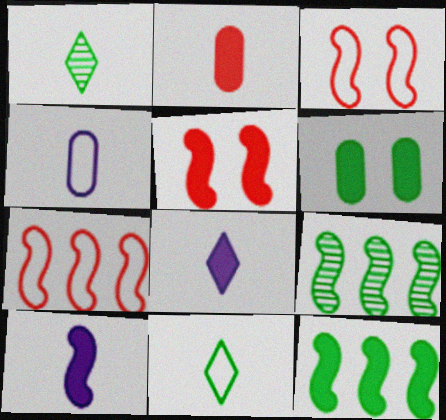[[3, 9, 10], 
[5, 10, 12], 
[6, 9, 11]]